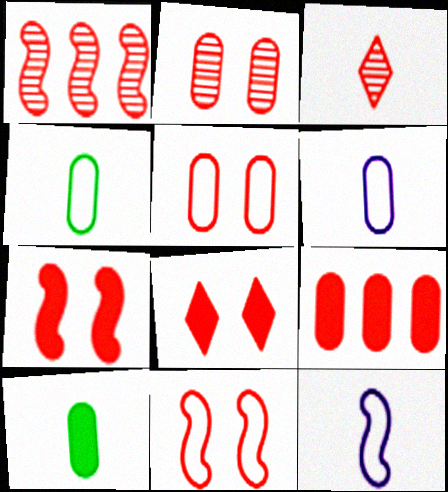[[1, 2, 3], 
[2, 8, 11], 
[3, 9, 11], 
[3, 10, 12]]